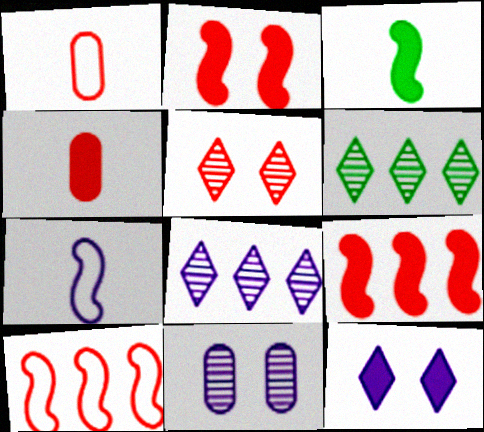[[1, 5, 9], 
[4, 5, 10]]